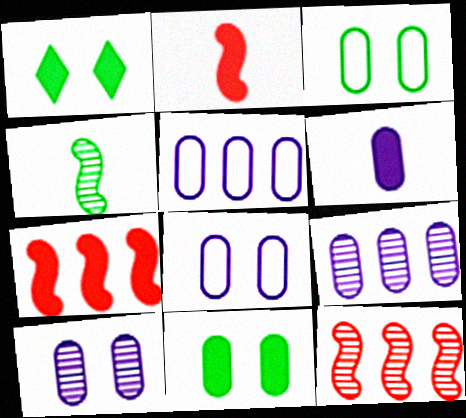[[1, 6, 7], 
[5, 6, 10], 
[6, 8, 9]]